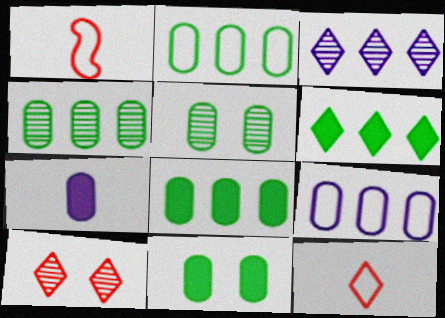[[1, 3, 11], 
[2, 4, 8]]